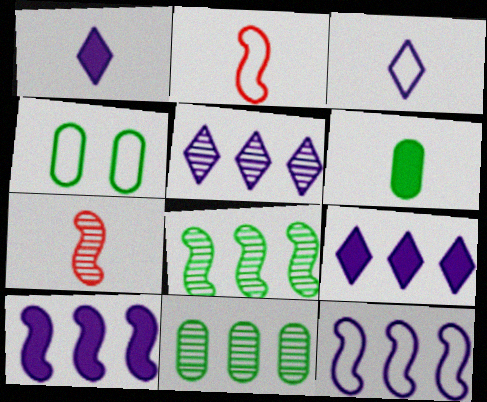[[3, 6, 7], 
[4, 6, 11], 
[4, 7, 9]]